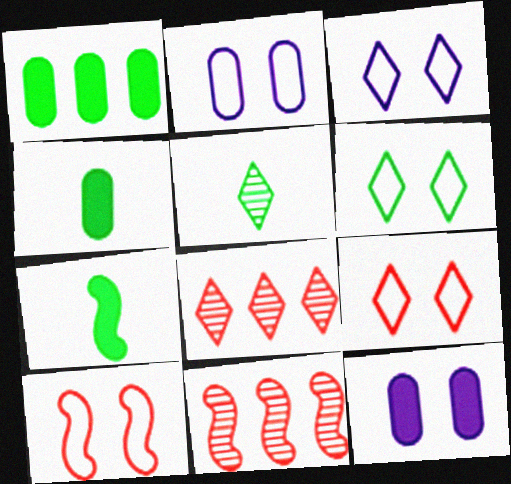[[2, 6, 10], 
[2, 7, 8], 
[3, 4, 11], 
[3, 6, 9]]